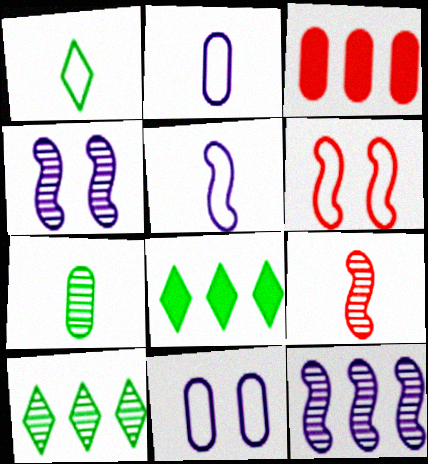[[1, 3, 4], 
[3, 7, 11], 
[8, 9, 11]]